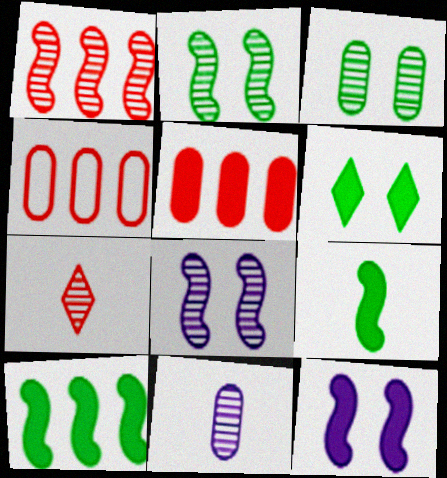[]